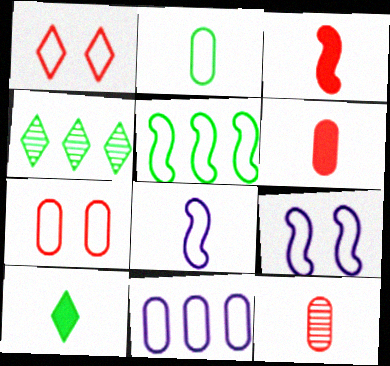[[2, 7, 11], 
[4, 6, 9], 
[8, 10, 12]]